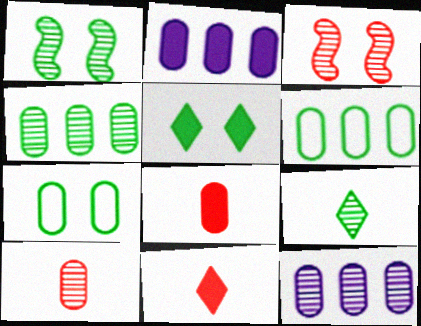[[1, 4, 9], 
[1, 5, 7], 
[2, 7, 10], 
[3, 9, 12], 
[7, 8, 12]]